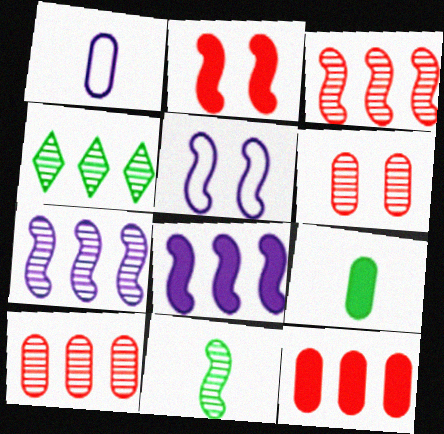[[1, 2, 4], 
[4, 7, 10]]